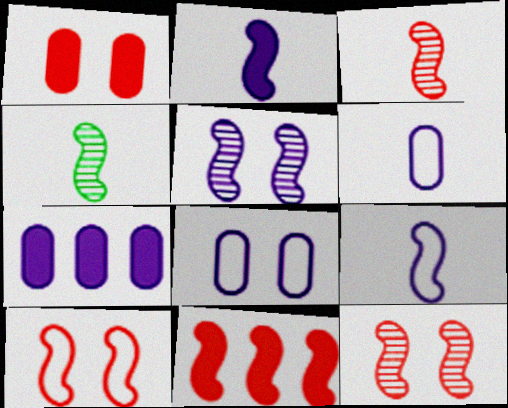[[3, 10, 11]]